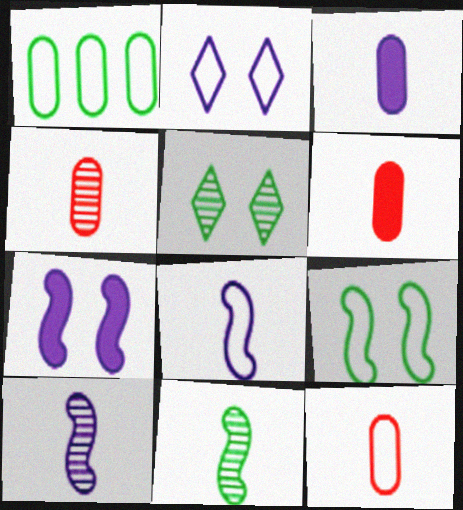[[4, 6, 12]]